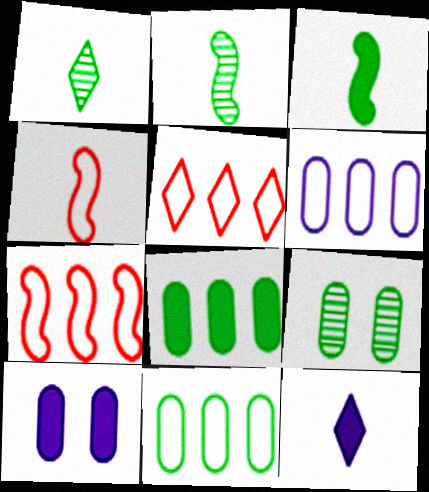[[1, 7, 10], 
[2, 5, 10], 
[7, 9, 12]]